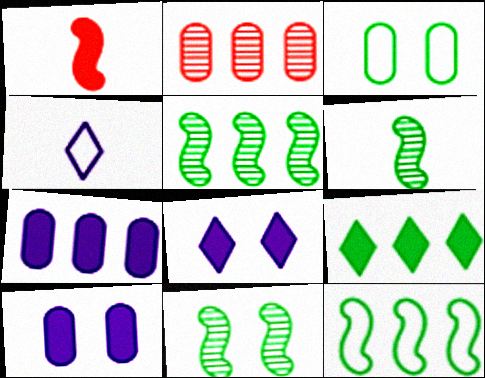[[1, 9, 10], 
[3, 6, 9], 
[5, 6, 11]]